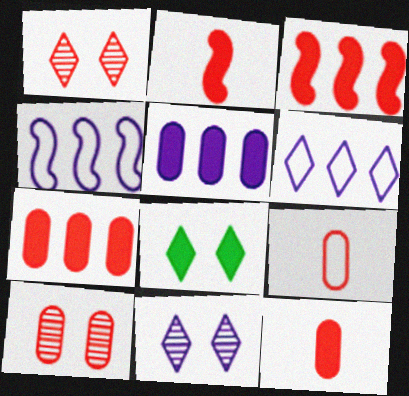[[1, 3, 9], 
[2, 5, 8], 
[7, 9, 10]]